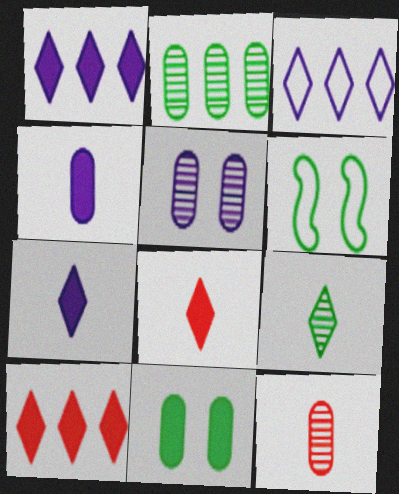[[1, 6, 12], 
[2, 5, 12]]